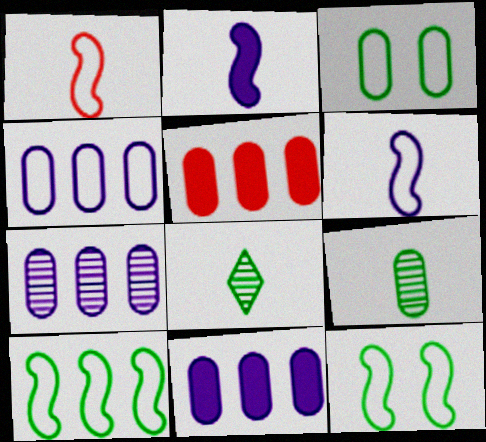[[4, 7, 11]]